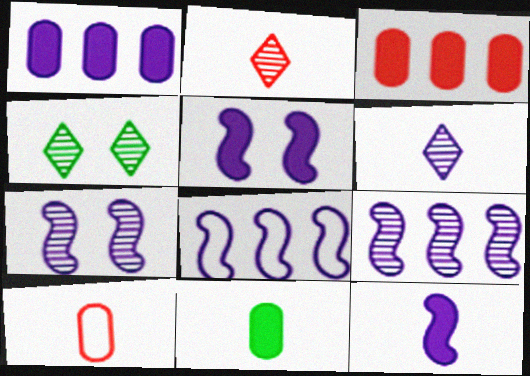[[7, 8, 12]]